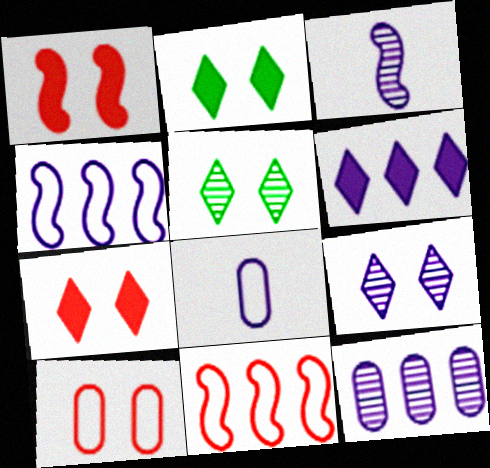[[3, 9, 12], 
[4, 6, 12]]